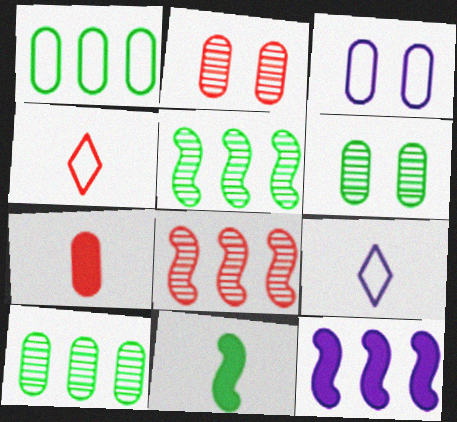[[3, 7, 10], 
[4, 6, 12]]